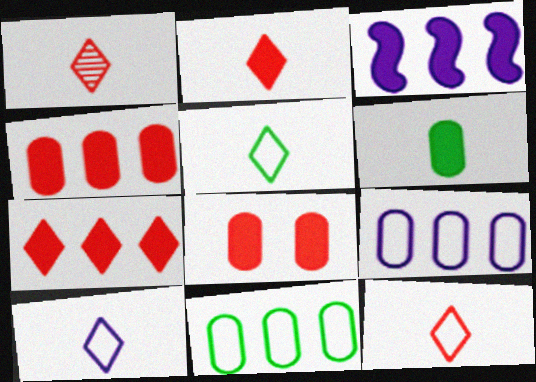[[1, 2, 12], 
[5, 10, 12]]